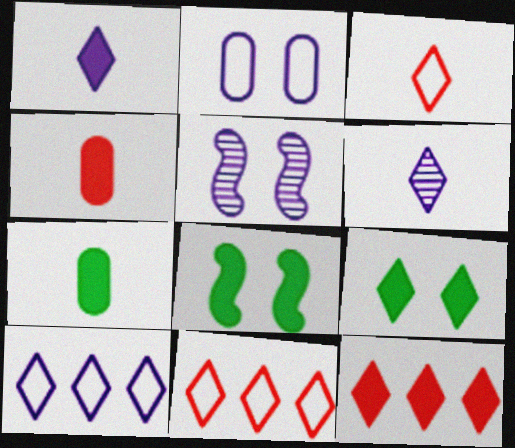[[1, 9, 12], 
[5, 7, 11], 
[6, 9, 11]]